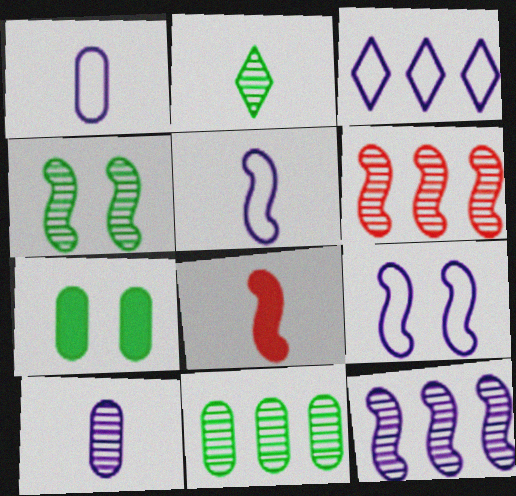[[1, 2, 8], 
[1, 3, 9], 
[2, 4, 11]]